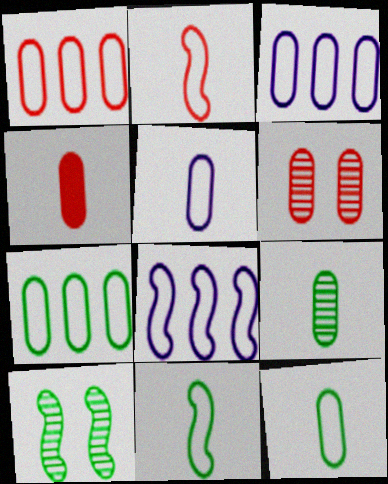[[1, 3, 7], 
[1, 4, 6], 
[4, 5, 9]]